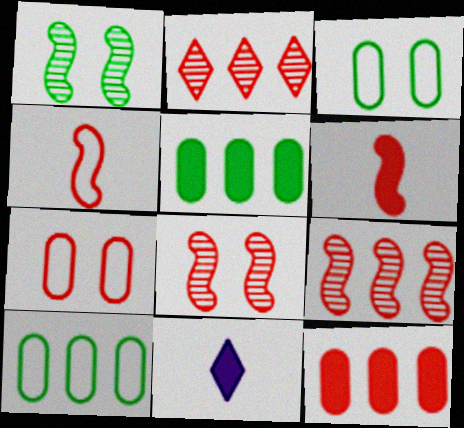[[2, 6, 7], 
[3, 9, 11], 
[8, 10, 11]]